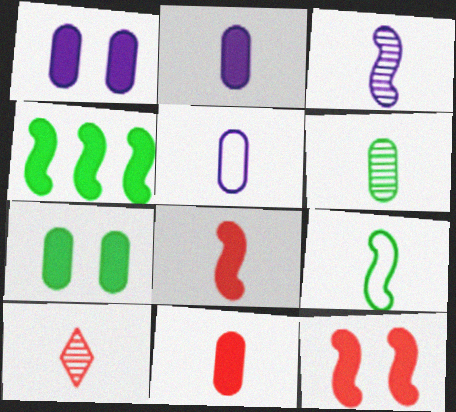[[2, 9, 10], 
[3, 6, 10], 
[3, 8, 9], 
[5, 6, 11]]